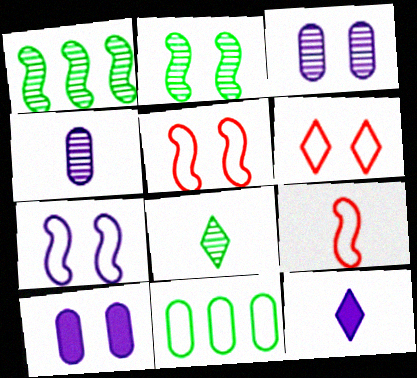[[2, 6, 10]]